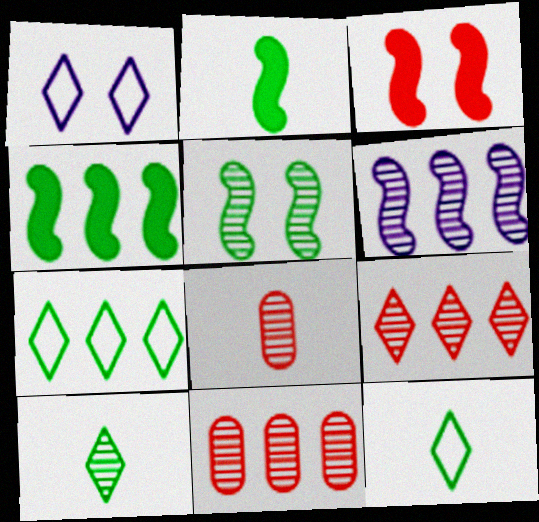[[1, 2, 11], 
[1, 4, 8]]